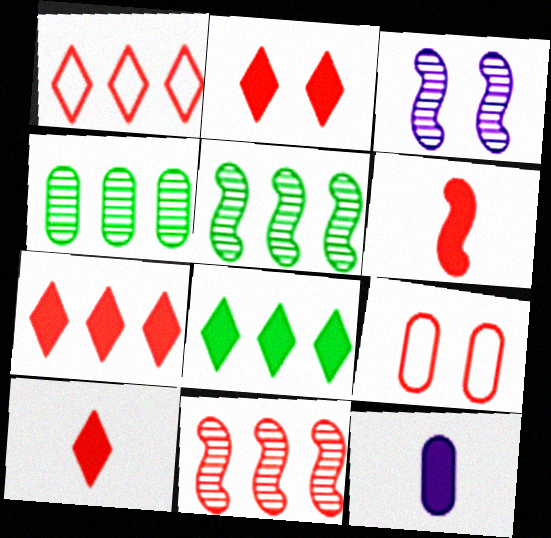[[2, 7, 10], 
[4, 9, 12], 
[9, 10, 11]]